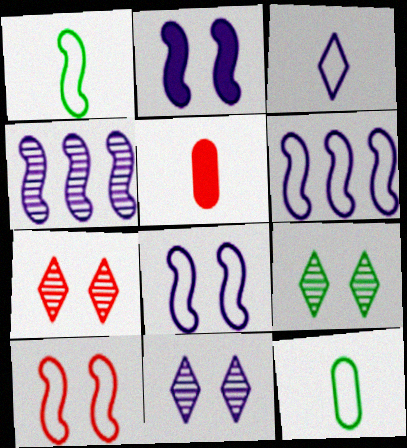[[1, 6, 10], 
[5, 6, 9], 
[7, 9, 11]]